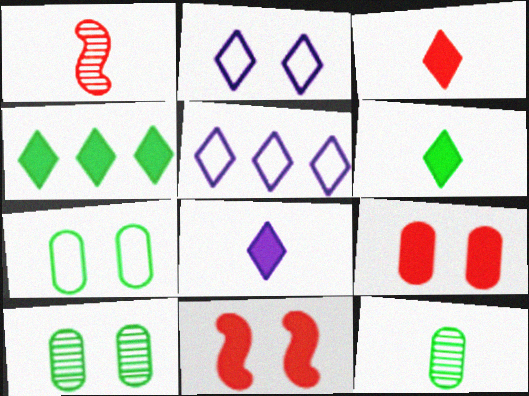[[2, 10, 11], 
[3, 6, 8], 
[5, 11, 12]]